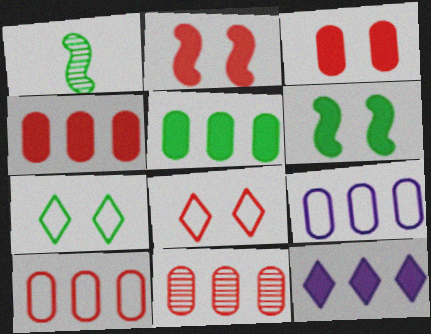[[1, 5, 7], 
[4, 10, 11], 
[5, 9, 11]]